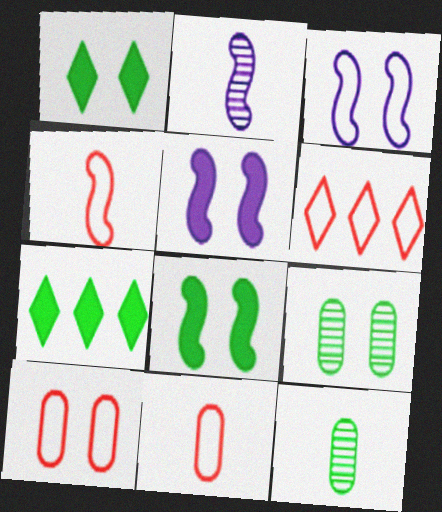[[2, 7, 10], 
[4, 6, 10], 
[5, 6, 12]]